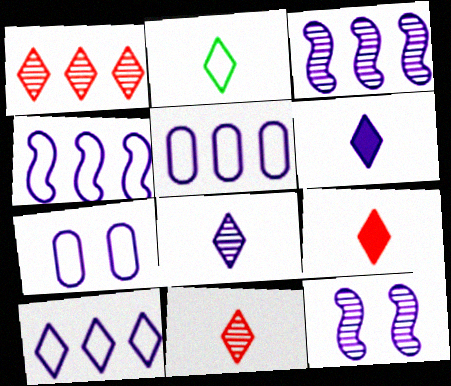[[2, 6, 11], 
[2, 8, 9], 
[3, 6, 7], 
[4, 5, 10], 
[5, 6, 12]]